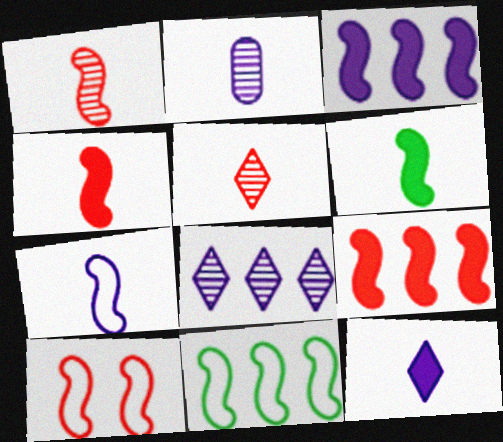[[1, 6, 7], 
[1, 9, 10], 
[2, 7, 12], 
[7, 10, 11]]